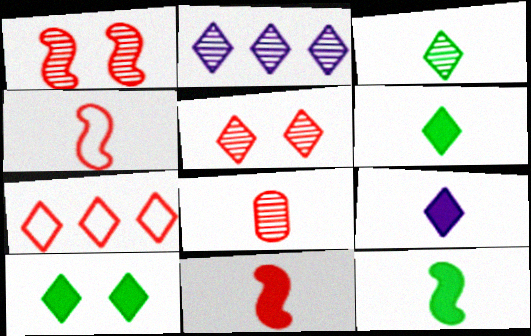[[2, 3, 5]]